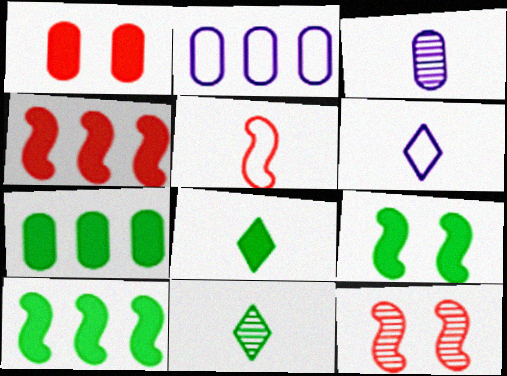[[2, 8, 12], 
[3, 5, 8], 
[4, 5, 12], 
[6, 7, 12], 
[7, 8, 9]]